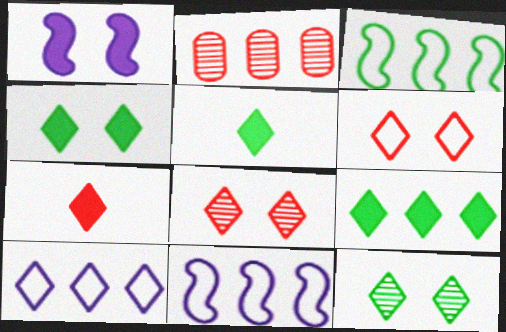[[2, 9, 11], 
[4, 5, 9], 
[5, 8, 10], 
[7, 10, 12]]